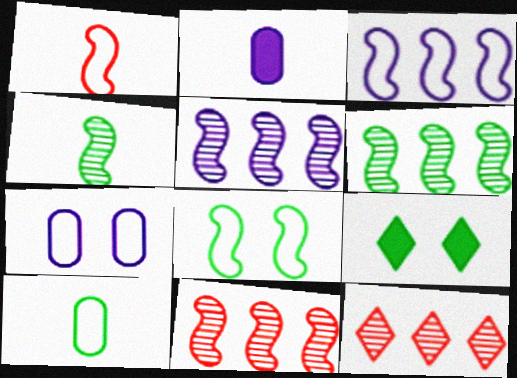[[1, 3, 8], 
[2, 8, 12], 
[5, 6, 11], 
[6, 9, 10]]